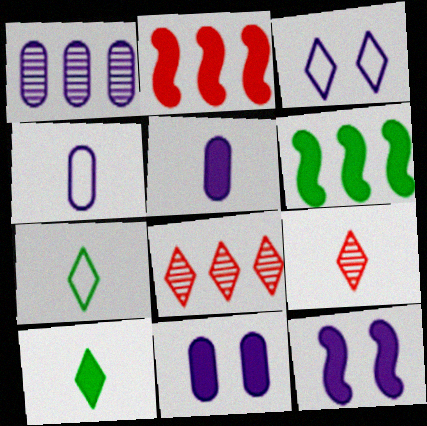[[1, 4, 11], 
[2, 10, 11], 
[3, 8, 10]]